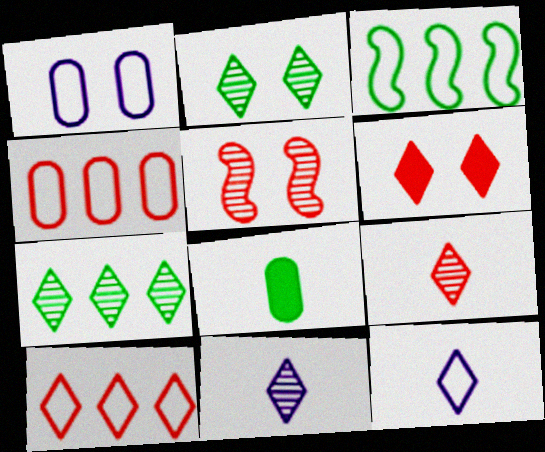[[2, 3, 8], 
[6, 7, 12], 
[6, 9, 10]]